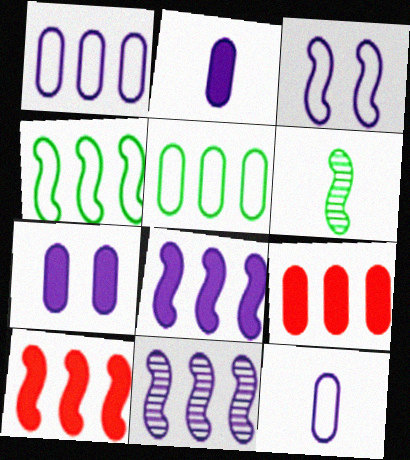[[3, 6, 10], 
[4, 10, 11]]